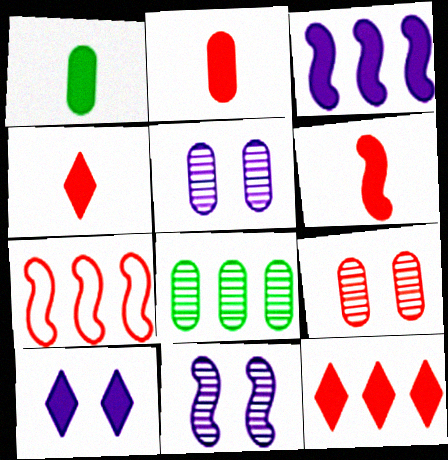[[2, 4, 6], 
[4, 7, 9]]